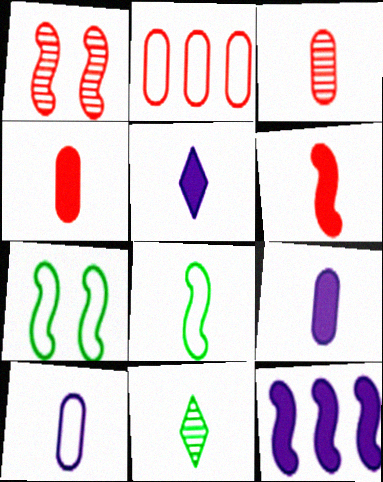[[1, 8, 12], 
[3, 5, 8], 
[6, 10, 11]]